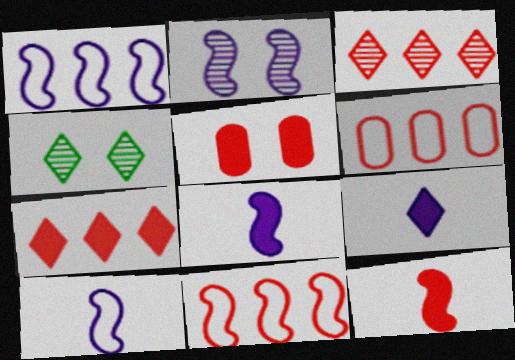[[1, 2, 8], 
[4, 6, 8], 
[5, 7, 12]]